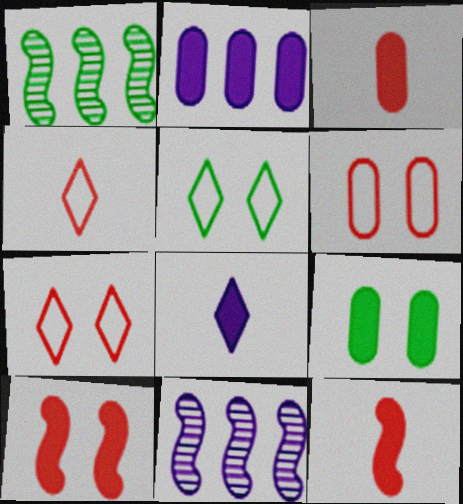[[1, 6, 8], 
[2, 3, 9], 
[3, 5, 11], 
[4, 9, 11]]